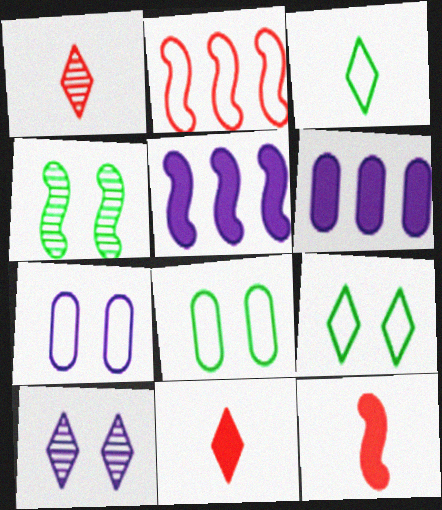[[1, 5, 8], 
[2, 3, 7]]